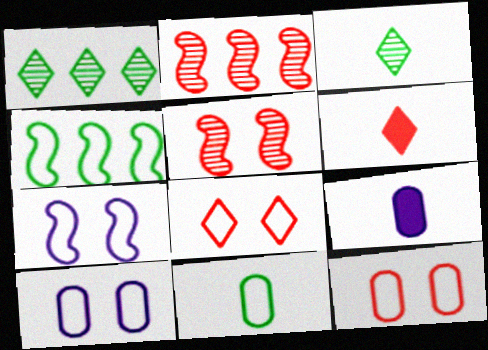[[2, 6, 12]]